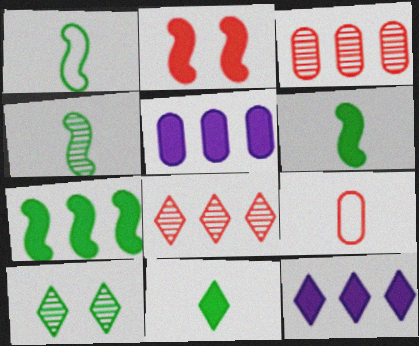[[1, 4, 6], 
[2, 5, 11], 
[2, 8, 9]]